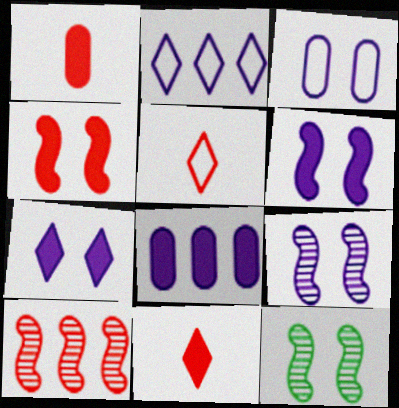[[1, 2, 12], 
[3, 7, 9], 
[5, 8, 12]]